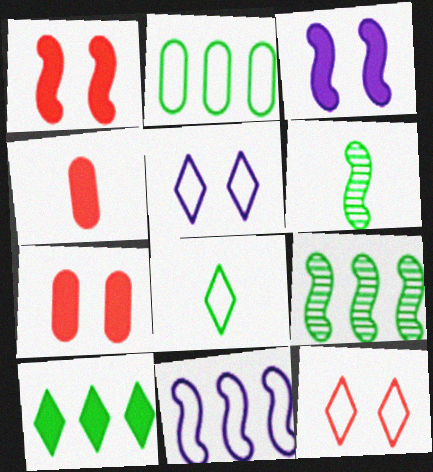[[1, 6, 11], 
[2, 9, 10], 
[3, 4, 10], 
[4, 5, 9]]